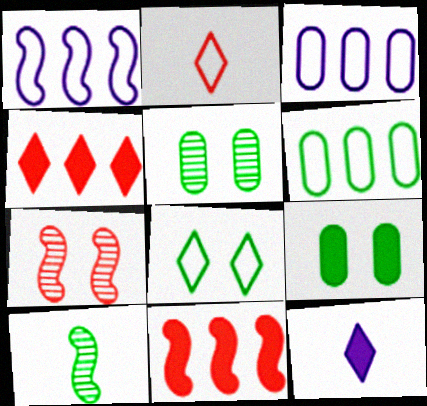[[6, 7, 12], 
[9, 11, 12]]